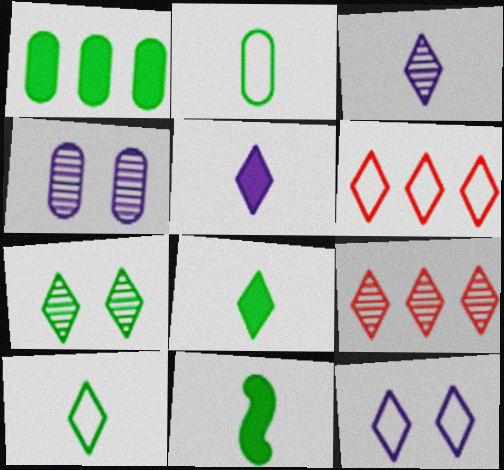[[3, 7, 9], 
[4, 6, 11], 
[5, 6, 7], 
[6, 10, 12], 
[8, 9, 12]]